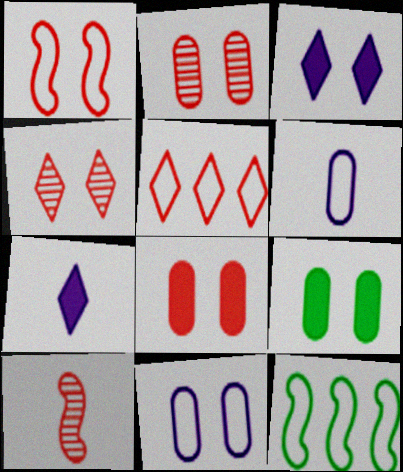[[1, 4, 8], 
[2, 7, 12], 
[2, 9, 11], 
[5, 8, 10]]